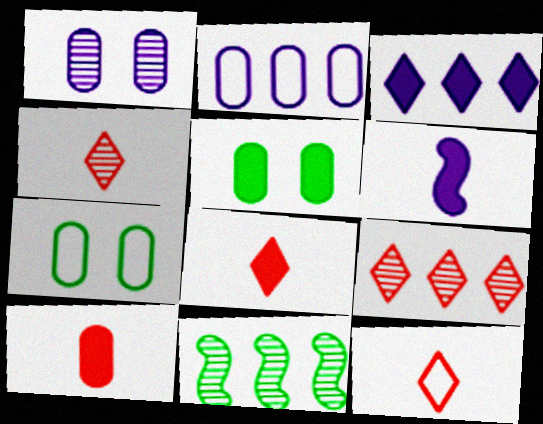[[1, 4, 11], 
[4, 8, 12], 
[6, 7, 9]]